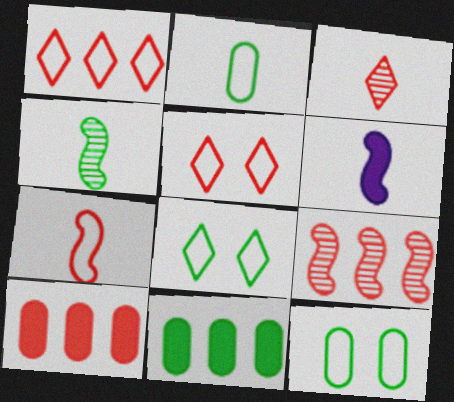[[1, 9, 10], 
[2, 3, 6], 
[4, 6, 7], 
[4, 8, 11]]